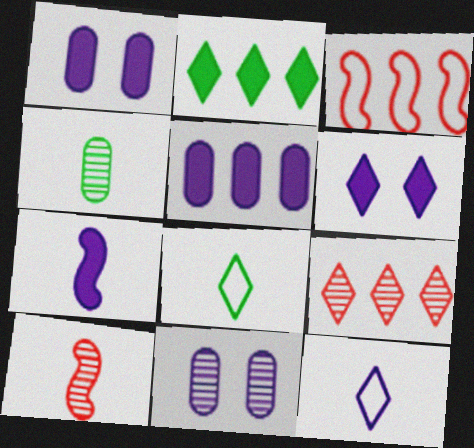[[3, 4, 6], 
[5, 6, 7], 
[6, 8, 9]]